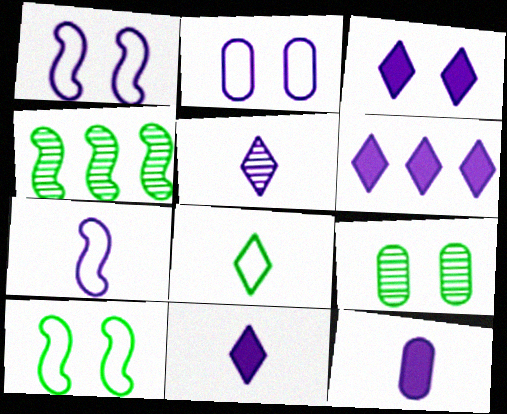[[3, 6, 11], 
[5, 7, 12]]